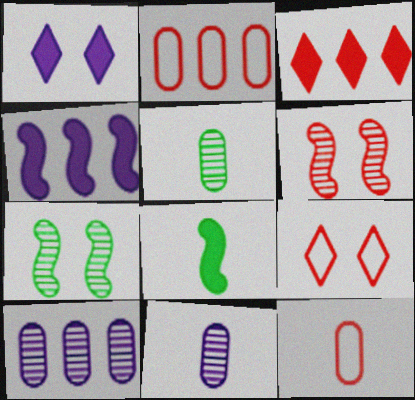[[3, 6, 12], 
[4, 5, 9], 
[8, 9, 10]]